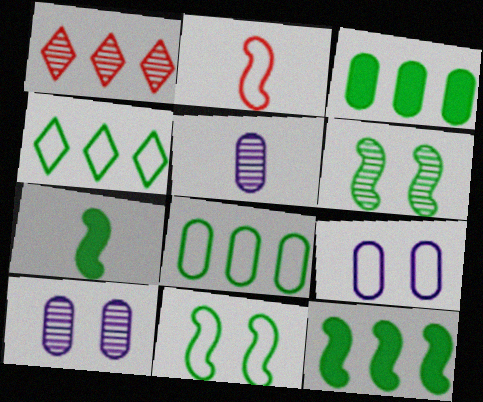[[1, 5, 6], 
[1, 7, 9], 
[2, 4, 9]]